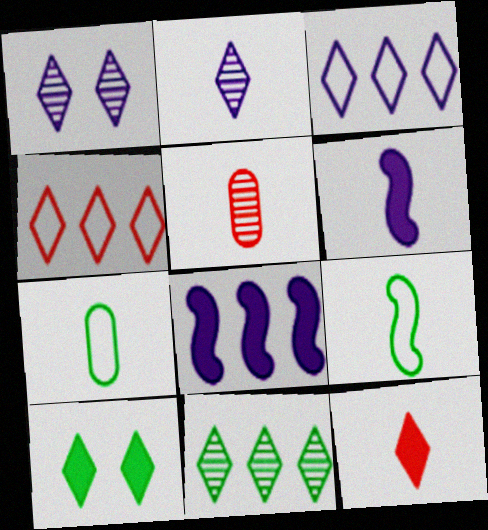[[2, 4, 10]]